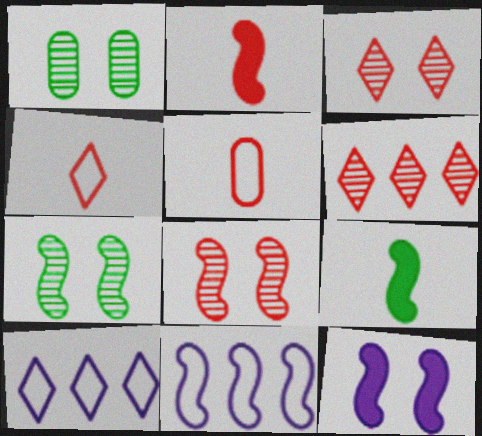[[1, 2, 10], 
[2, 7, 11], 
[8, 9, 11]]